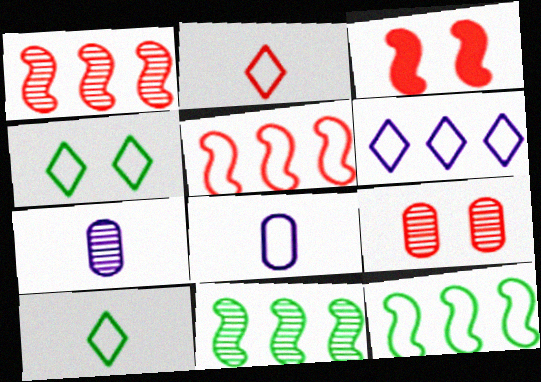[[2, 4, 6], 
[4, 5, 8]]